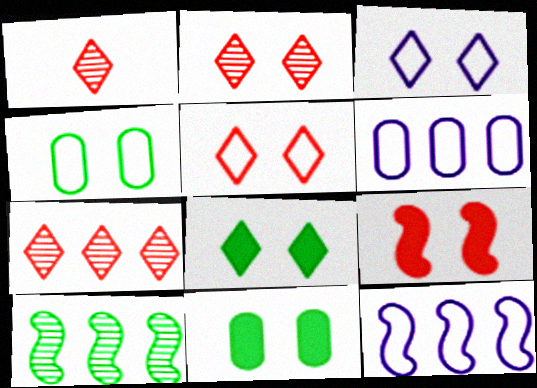[[1, 2, 7], 
[1, 11, 12], 
[2, 3, 8]]